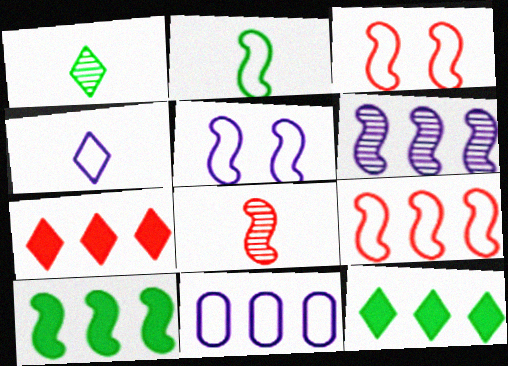[[2, 5, 9], 
[4, 5, 11], 
[5, 8, 10], 
[6, 9, 10]]